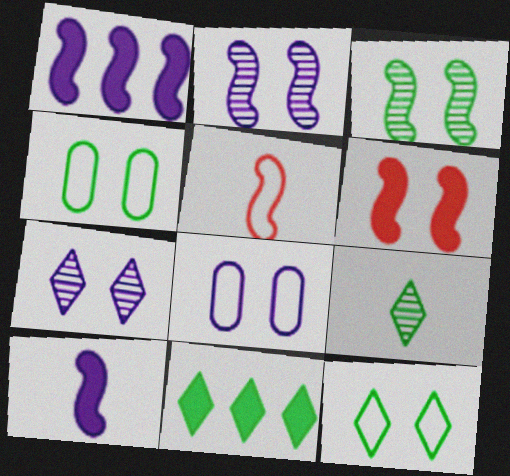[[1, 3, 5], 
[4, 6, 7], 
[9, 11, 12]]